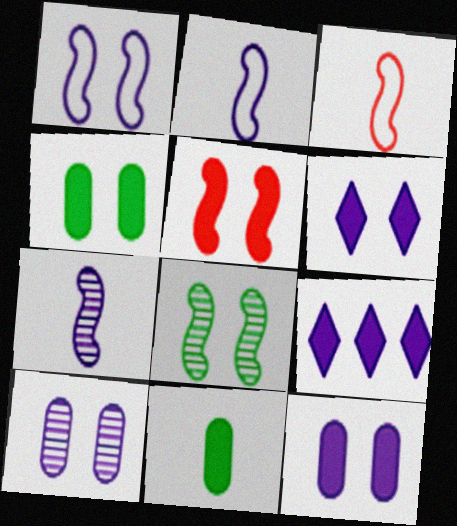[[1, 5, 8], 
[1, 6, 10], 
[2, 9, 10], 
[4, 5, 6], 
[5, 9, 11]]